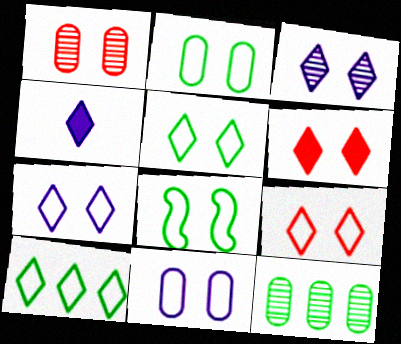[[2, 5, 8], 
[3, 5, 6], 
[5, 7, 9], 
[8, 9, 11]]